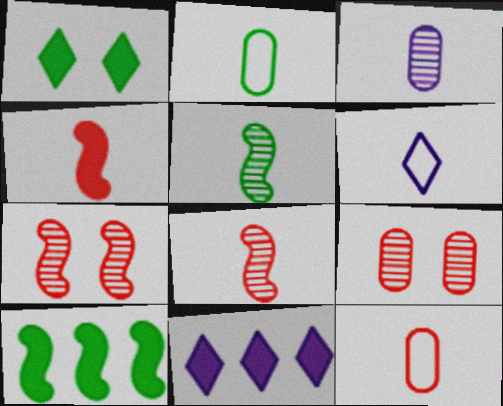[[2, 7, 11], 
[6, 9, 10]]